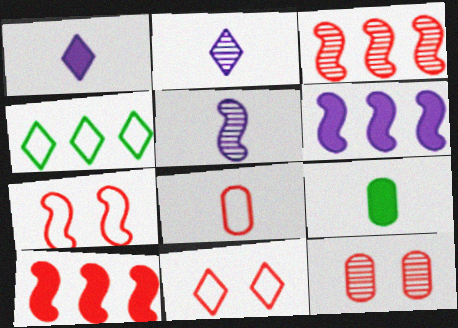[]